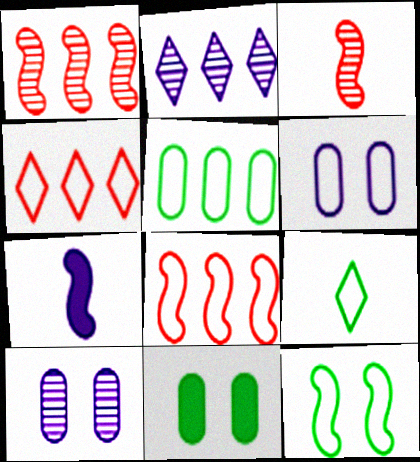[[1, 7, 12], 
[2, 6, 7], 
[5, 9, 12], 
[6, 8, 9]]